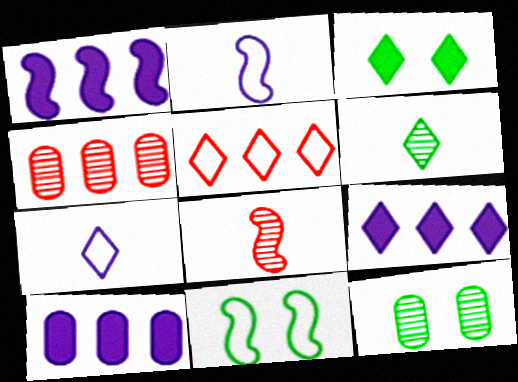[[1, 8, 11], 
[1, 9, 10], 
[2, 3, 4], 
[3, 11, 12]]